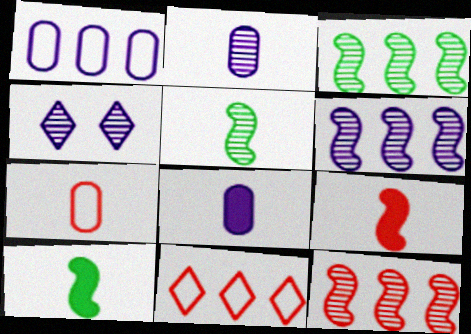[[2, 4, 6], 
[3, 6, 12]]